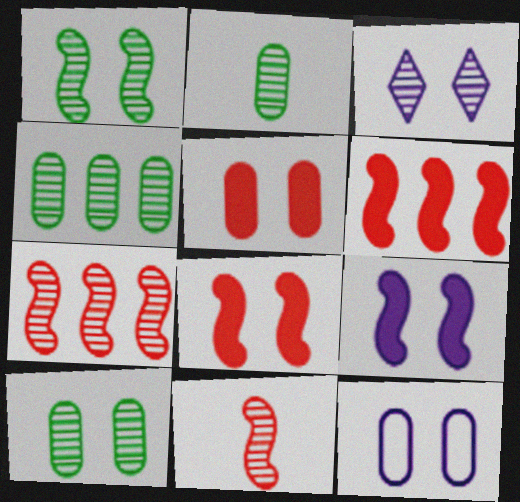[[2, 3, 7], 
[2, 4, 10], 
[3, 4, 11], 
[3, 9, 12], 
[5, 10, 12]]